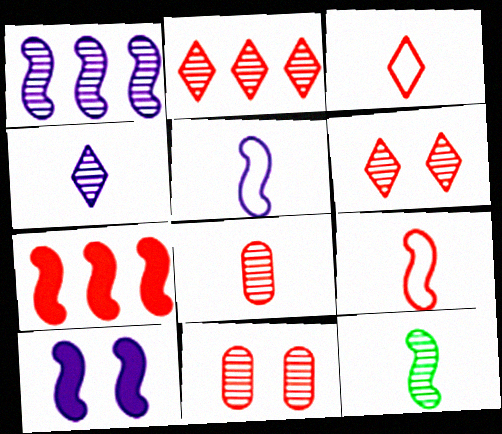[[1, 5, 10], 
[3, 7, 11], 
[4, 8, 12]]